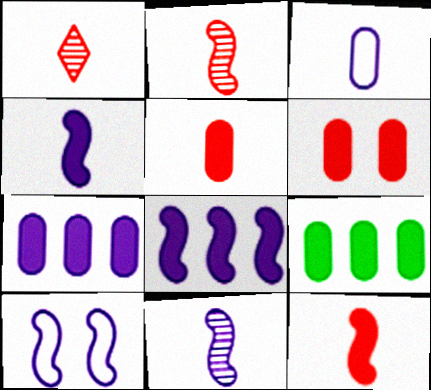[[1, 9, 10], 
[8, 10, 11]]